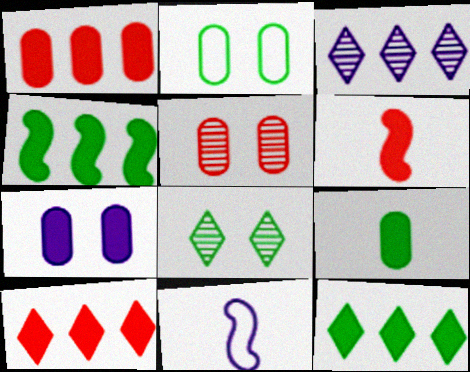[[1, 7, 9], 
[1, 8, 11], 
[2, 3, 6], 
[2, 5, 7], 
[3, 7, 11], 
[5, 11, 12], 
[6, 7, 12]]